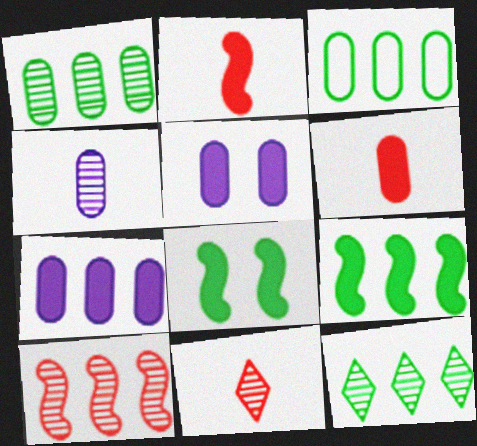[[3, 9, 12]]